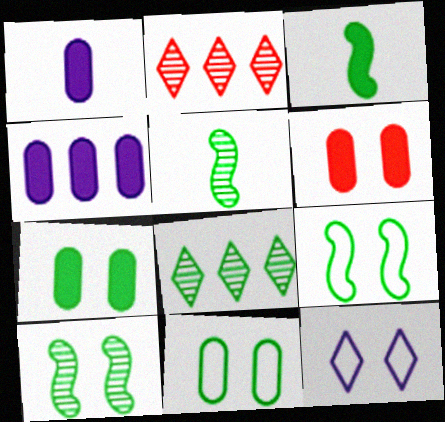[[1, 2, 9], 
[3, 8, 11], 
[6, 10, 12]]